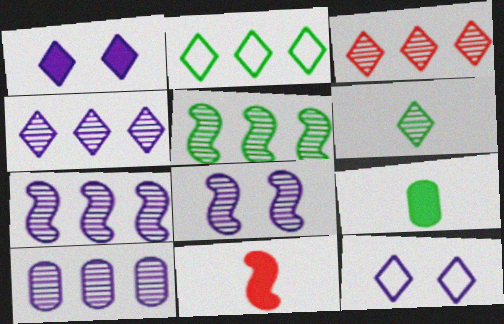[[3, 5, 10], 
[4, 7, 10]]